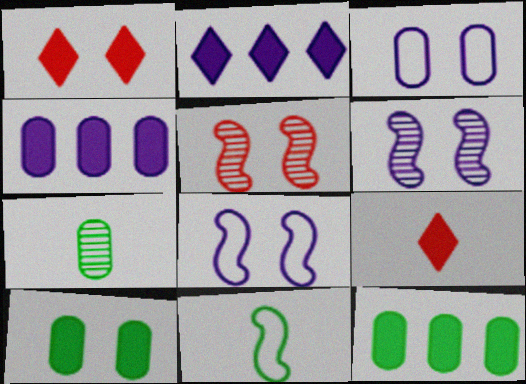[]